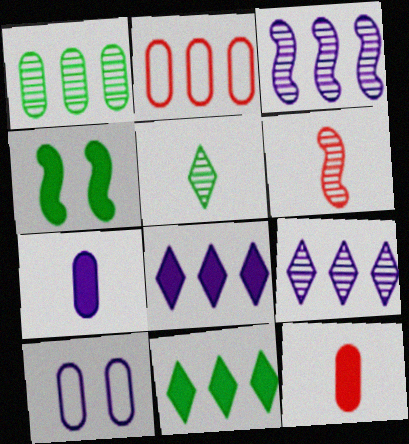[[1, 10, 12], 
[2, 3, 11], 
[4, 8, 12], 
[6, 10, 11]]